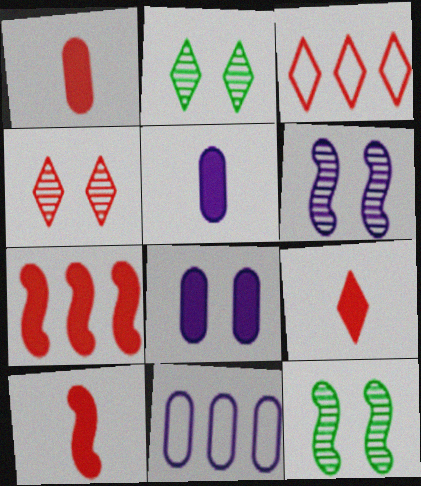[[1, 9, 10], 
[2, 10, 11], 
[3, 4, 9], 
[3, 5, 12], 
[9, 11, 12]]